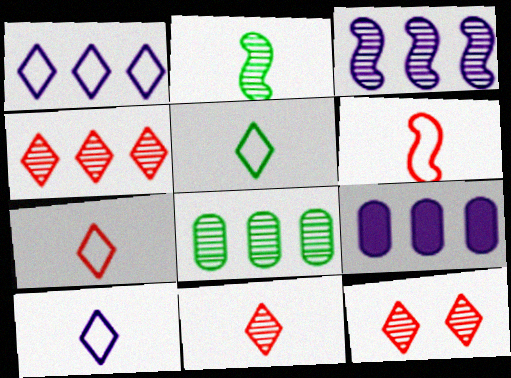[[1, 3, 9], 
[3, 4, 8], 
[4, 11, 12], 
[5, 7, 10]]